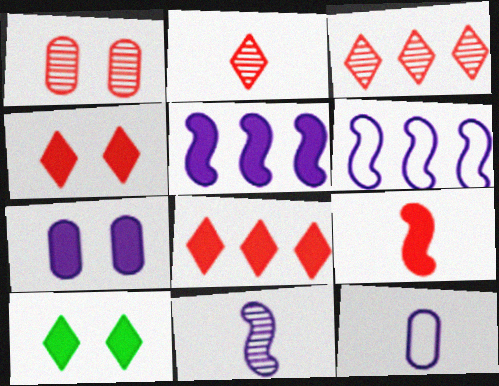[]